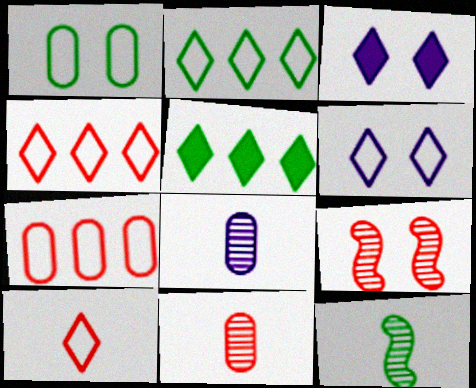[[1, 3, 9], 
[1, 5, 12], 
[2, 6, 10], 
[3, 7, 12]]